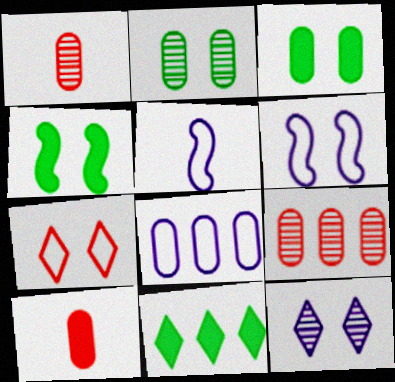[[1, 3, 8], 
[1, 6, 11], 
[2, 8, 10]]